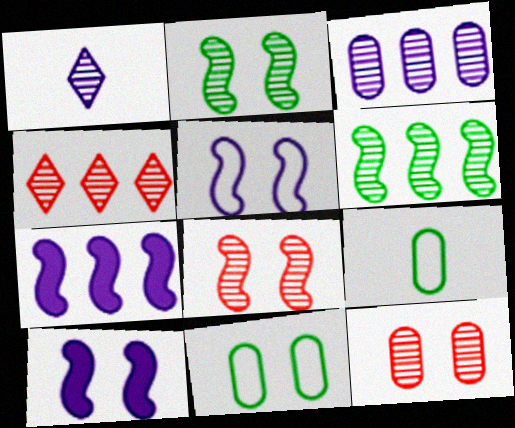[[1, 6, 12], 
[3, 4, 6], 
[4, 9, 10]]